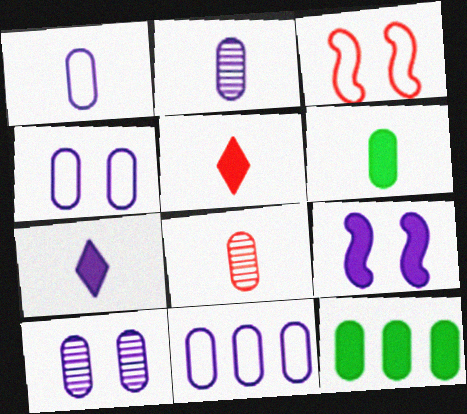[[1, 4, 11], 
[1, 6, 8], 
[4, 8, 12], 
[5, 9, 12]]